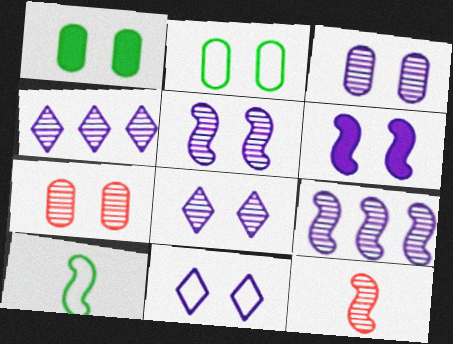[[3, 5, 8], 
[3, 6, 11]]